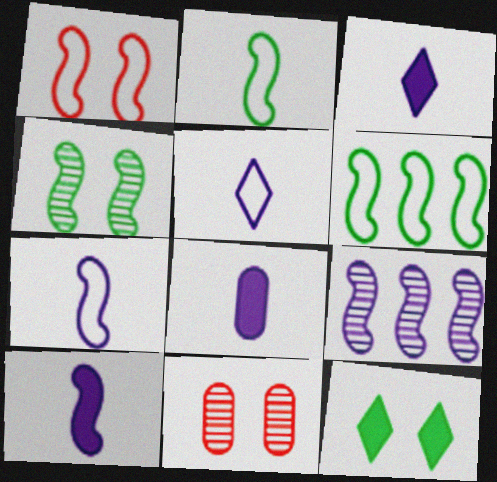[[1, 6, 7], 
[3, 6, 11], 
[3, 8, 10]]